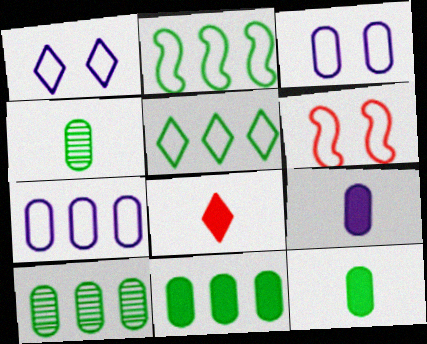[]